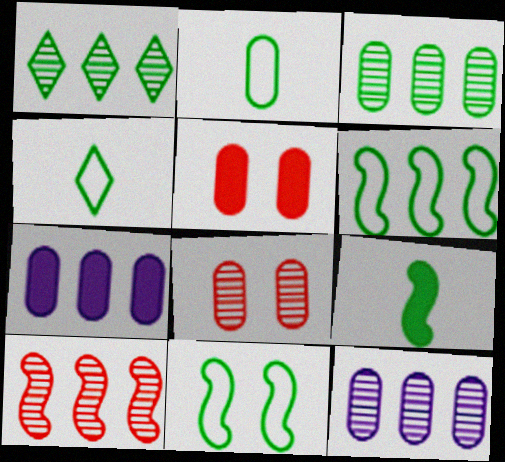[[1, 10, 12], 
[2, 5, 12], 
[2, 7, 8]]